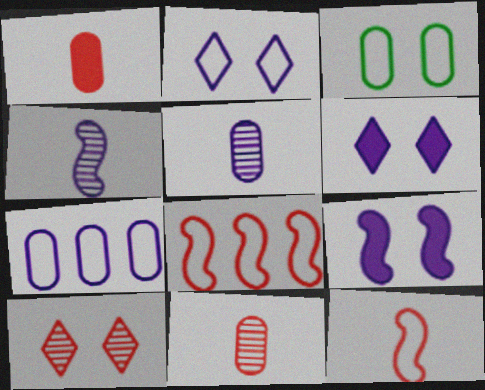[[1, 8, 10], 
[3, 9, 10], 
[4, 6, 7]]